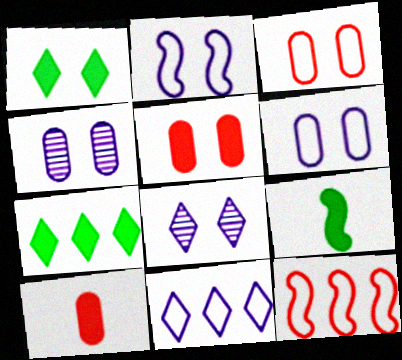[]